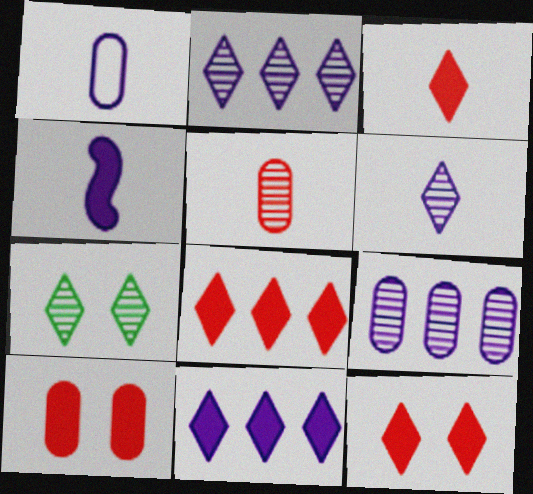[[1, 4, 6], 
[3, 8, 12]]